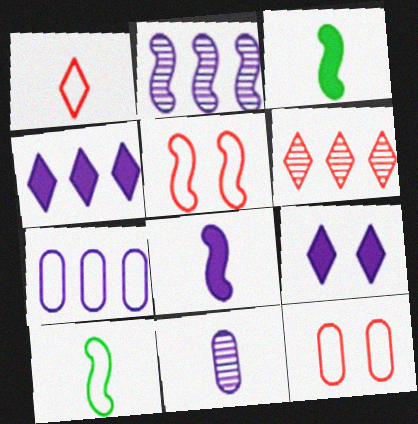[[1, 3, 11], 
[2, 3, 5], 
[2, 4, 7]]